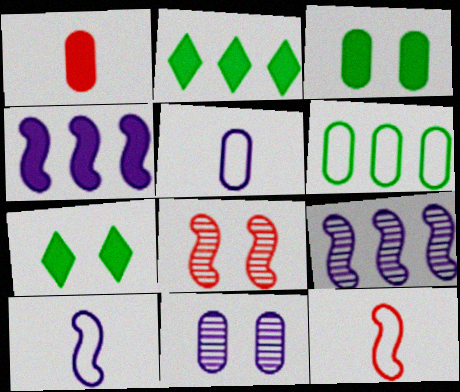[[1, 4, 7], 
[1, 6, 11], 
[2, 5, 8], 
[2, 11, 12]]